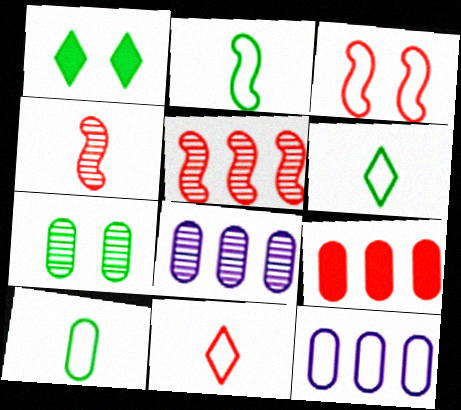[[1, 4, 12], 
[2, 6, 10], 
[3, 6, 12]]